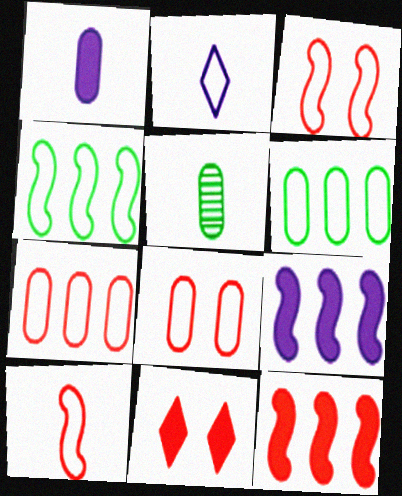[[2, 3, 6], 
[2, 4, 8]]